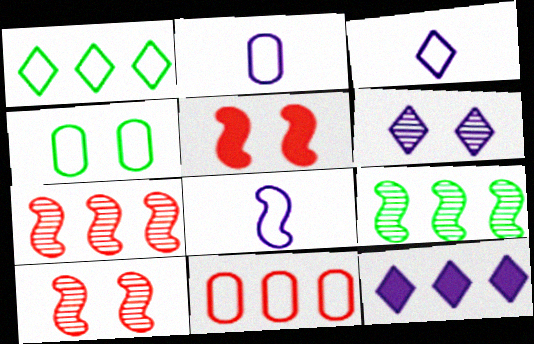[[2, 3, 8], 
[2, 4, 11], 
[3, 6, 12], 
[4, 5, 6], 
[5, 8, 9], 
[9, 11, 12]]